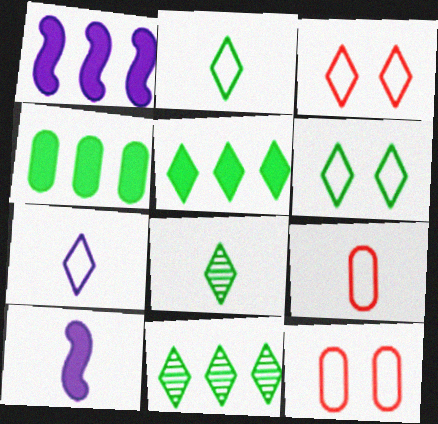[[1, 8, 12], 
[5, 6, 8], 
[8, 9, 10], 
[10, 11, 12]]